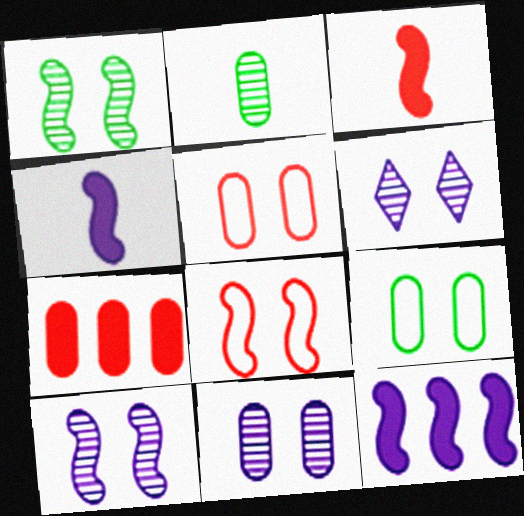[[6, 10, 11]]